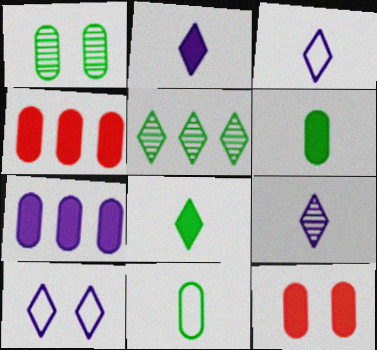[[2, 3, 9], 
[6, 7, 12]]